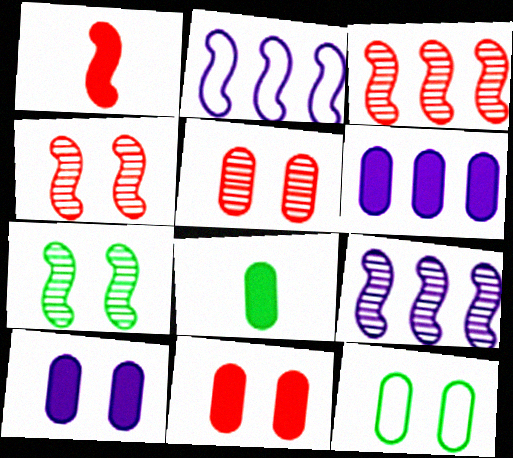[[1, 2, 7], 
[5, 10, 12], 
[6, 8, 11]]